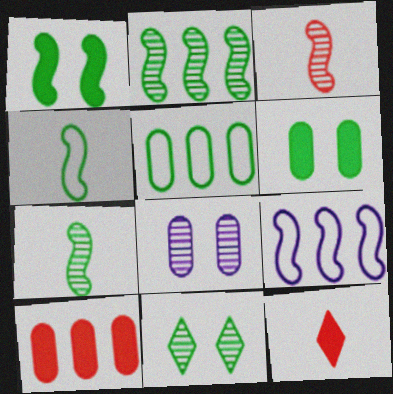[[1, 2, 4], 
[1, 3, 9]]